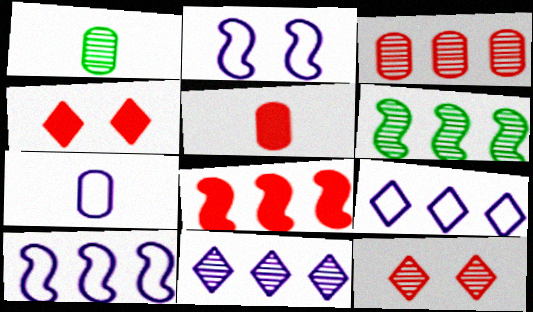[[1, 4, 10], 
[1, 5, 7], 
[2, 7, 9], 
[3, 6, 11], 
[4, 5, 8], 
[4, 6, 7], 
[6, 8, 10]]